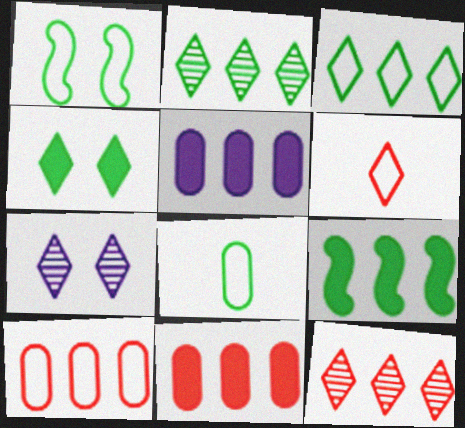[[1, 3, 8]]